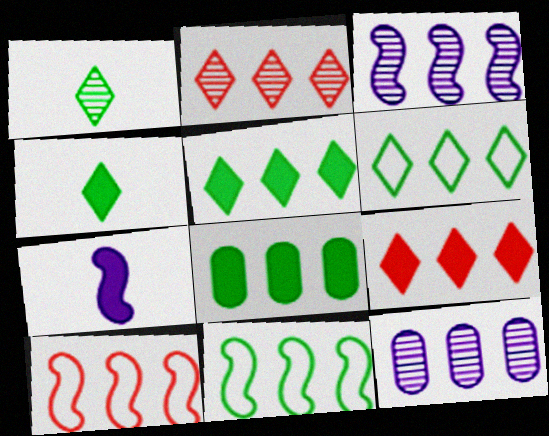[[5, 10, 12], 
[9, 11, 12]]